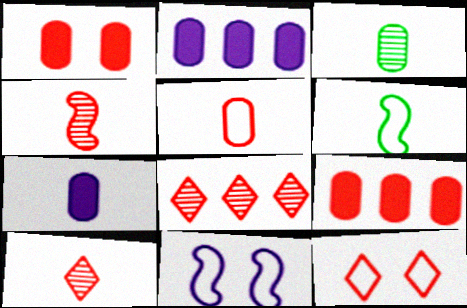[[3, 5, 7], 
[4, 9, 12], 
[6, 7, 10]]